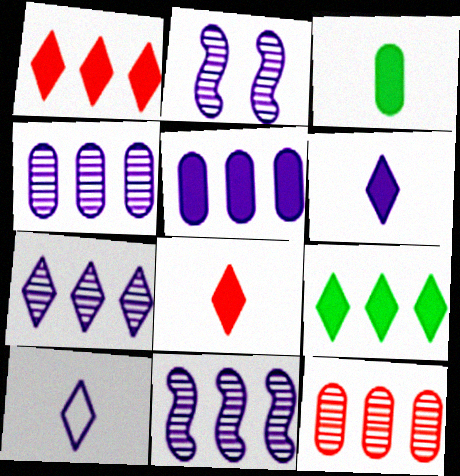[[2, 5, 10], 
[4, 7, 11]]